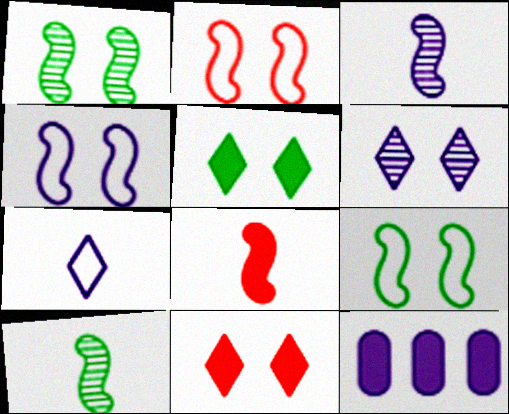[[2, 4, 9], 
[5, 8, 12]]